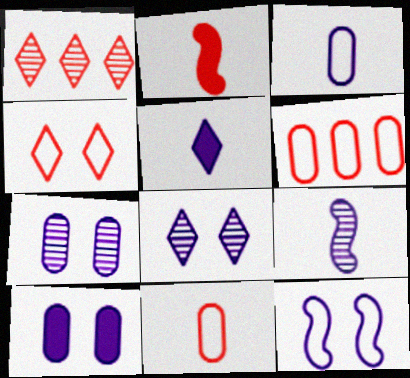[[3, 5, 9], 
[8, 10, 12]]